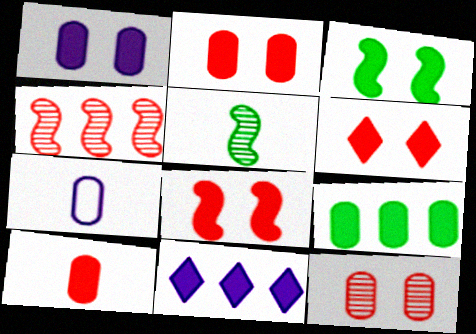[[1, 3, 6], 
[1, 9, 10], 
[2, 6, 8], 
[3, 10, 11], 
[7, 9, 12]]